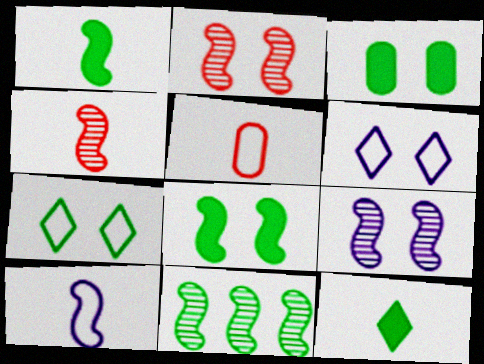[[1, 4, 10], 
[2, 3, 6], 
[4, 9, 11]]